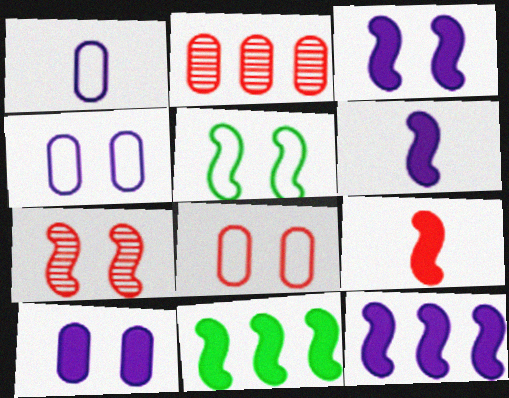[[3, 5, 7], 
[3, 6, 12], 
[3, 9, 11]]